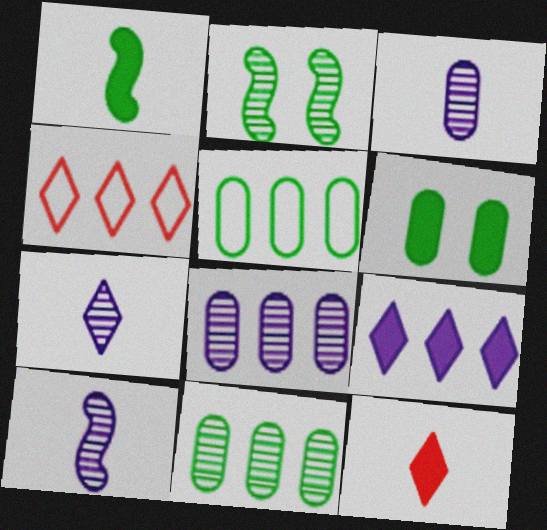[[3, 7, 10], 
[4, 6, 10]]